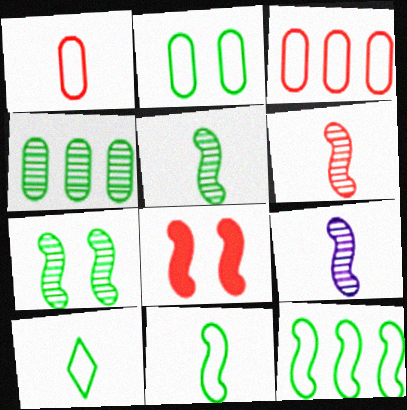[[2, 10, 12], 
[5, 6, 9], 
[8, 9, 12]]